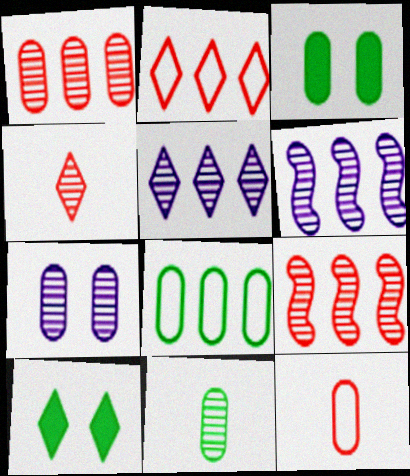[[1, 7, 11], 
[3, 8, 11], 
[6, 10, 12]]